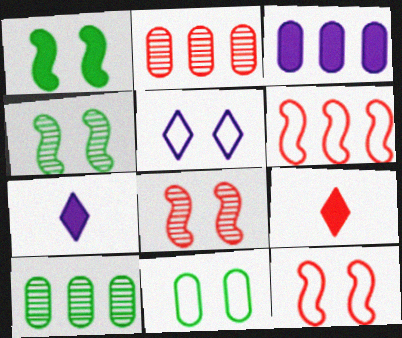[[1, 3, 9], 
[2, 9, 12], 
[5, 11, 12], 
[7, 10, 12]]